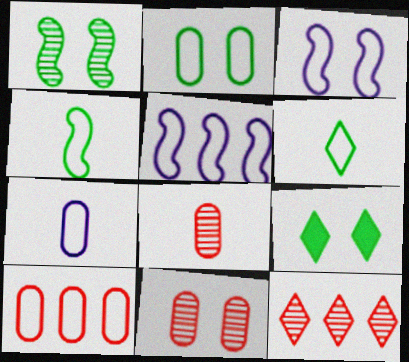[[1, 2, 9], 
[2, 7, 10], 
[3, 6, 10], 
[3, 9, 11], 
[5, 8, 9]]